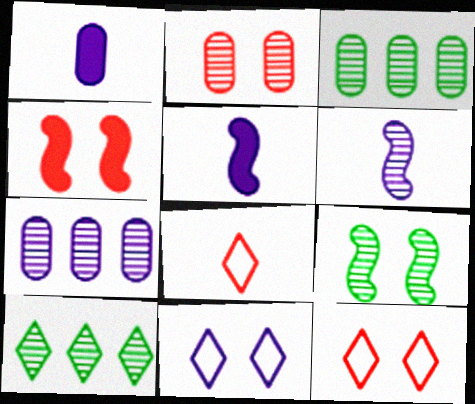[[2, 4, 12], 
[2, 6, 10], 
[3, 5, 12], 
[5, 7, 11]]